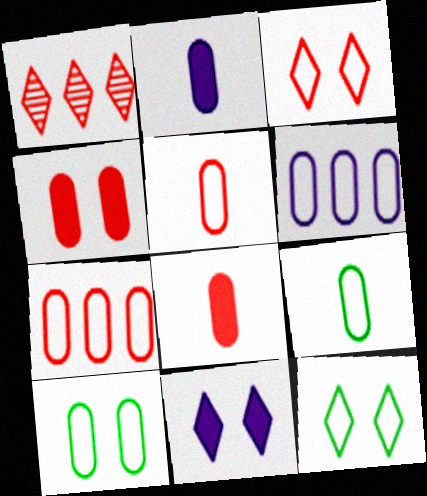[[5, 6, 10]]